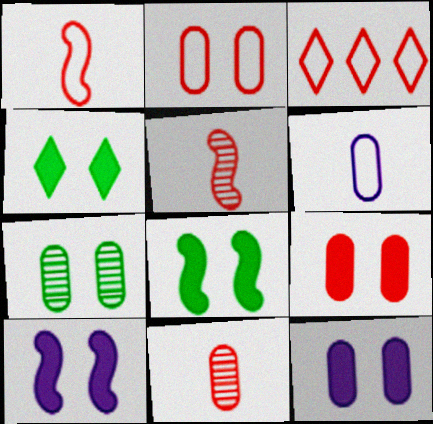[[1, 2, 3], 
[2, 7, 12], 
[3, 5, 9], 
[4, 9, 10]]